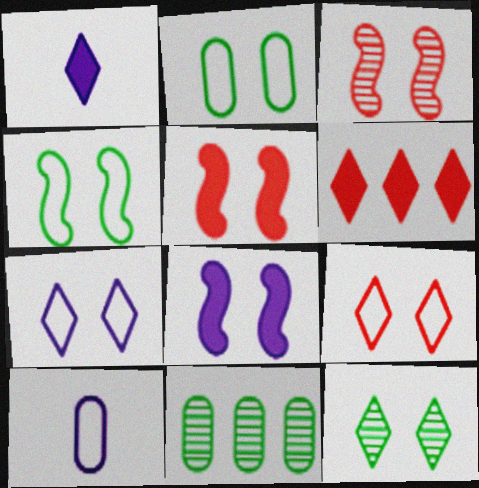[[3, 4, 8]]